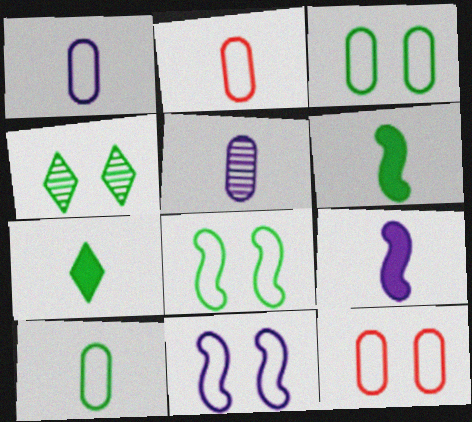[[1, 2, 10]]